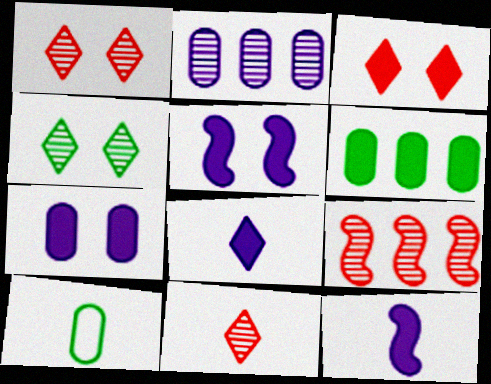[[3, 6, 12], 
[10, 11, 12]]